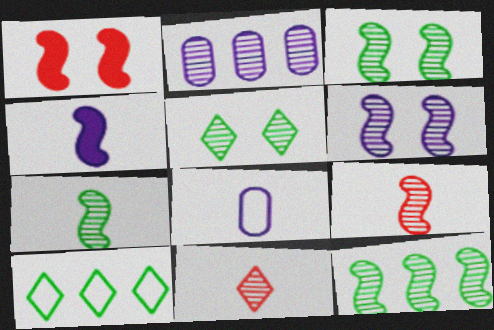[[2, 3, 11], 
[2, 5, 9], 
[3, 7, 12], 
[6, 9, 12]]